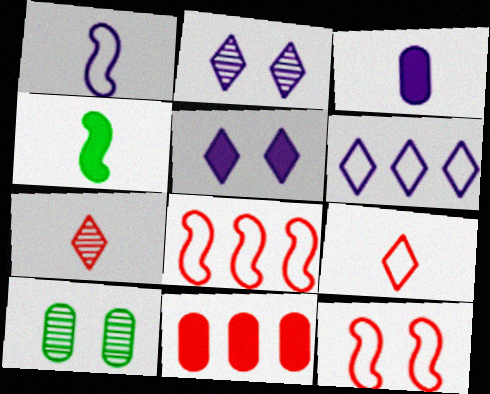[[4, 5, 11], 
[5, 10, 12], 
[7, 11, 12]]